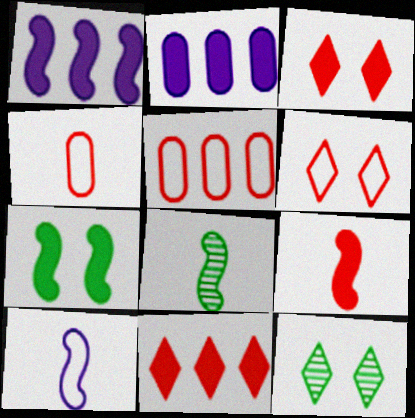[[1, 4, 12], 
[1, 7, 9], 
[2, 6, 8], 
[8, 9, 10]]